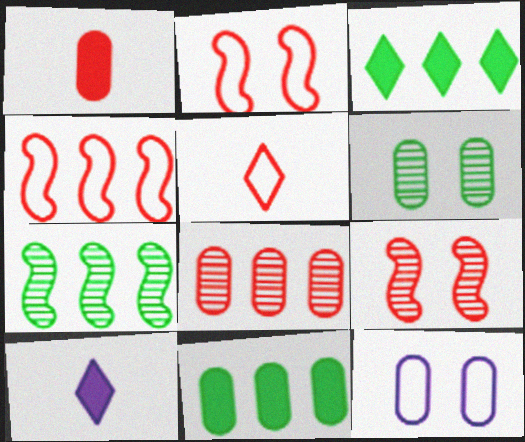[[4, 6, 10]]